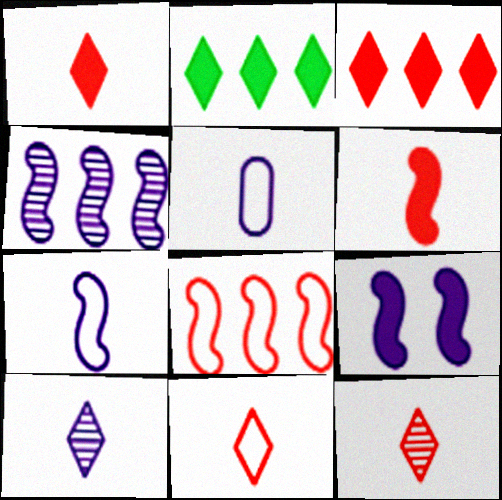[[1, 11, 12], 
[4, 7, 9]]